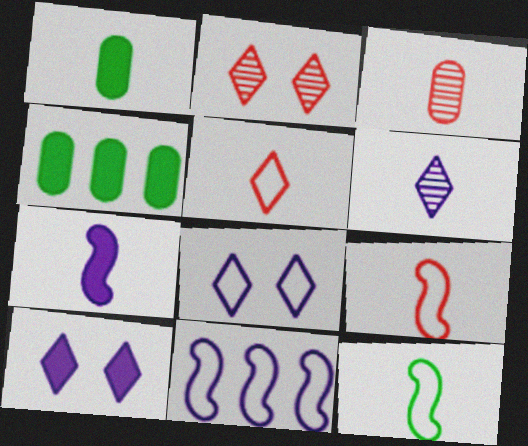[[1, 2, 11], 
[1, 6, 9]]